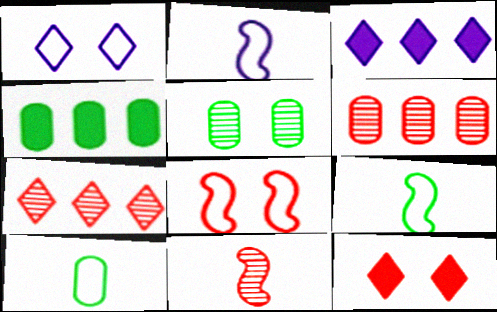[[1, 4, 11], 
[4, 5, 10]]